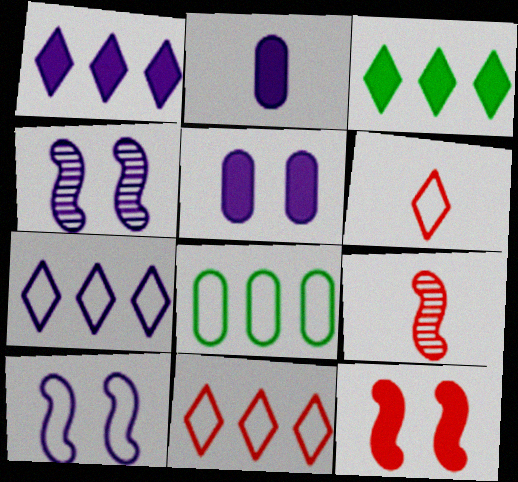[[2, 3, 12], 
[2, 4, 7], 
[6, 8, 10]]